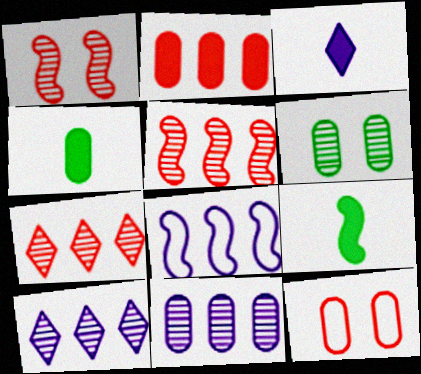[[1, 8, 9], 
[4, 11, 12], 
[9, 10, 12]]